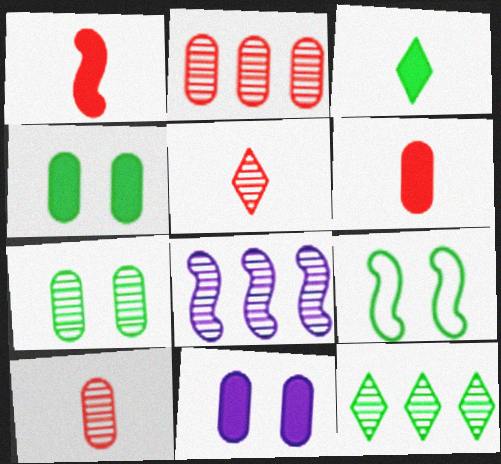[[1, 8, 9], 
[2, 8, 12], 
[5, 7, 8]]